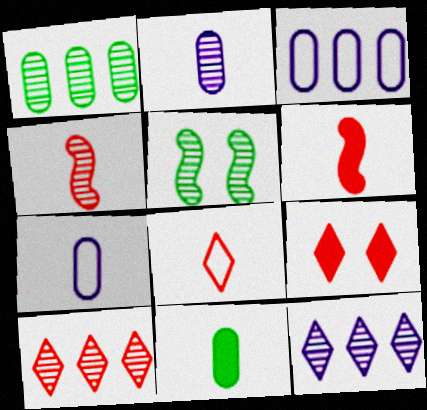[[2, 5, 10], 
[8, 9, 10]]